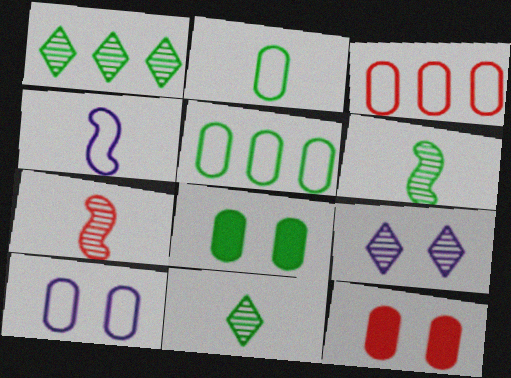[[1, 4, 12], 
[2, 3, 10]]